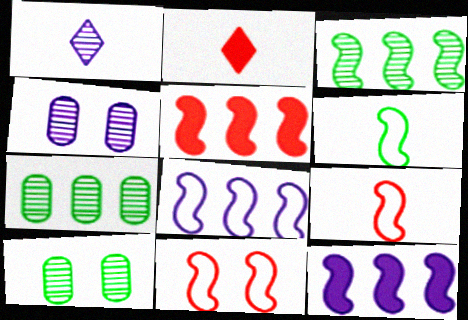[[2, 8, 10], 
[3, 5, 8], 
[6, 8, 11]]